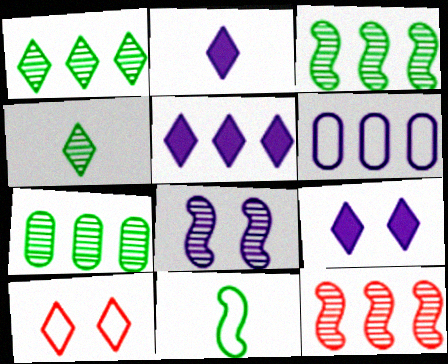[[1, 2, 10], 
[1, 3, 7], 
[2, 5, 9], 
[2, 6, 8], 
[4, 5, 10], 
[6, 10, 11]]